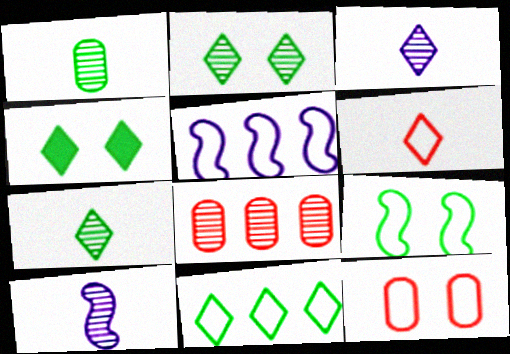[[2, 8, 10], 
[4, 7, 11]]